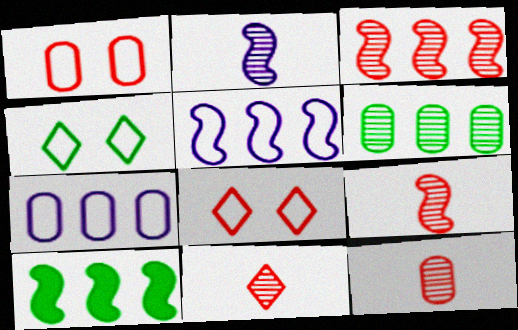[[3, 5, 10], 
[9, 11, 12]]